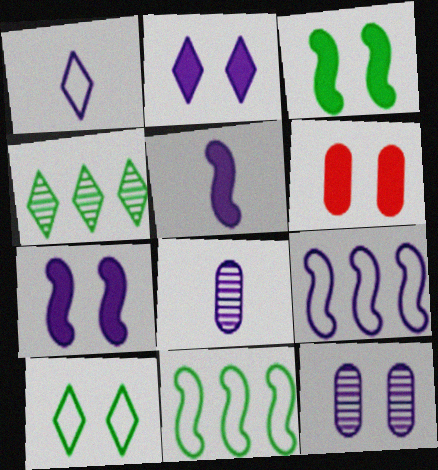[[1, 5, 8], 
[2, 3, 6], 
[2, 8, 9]]